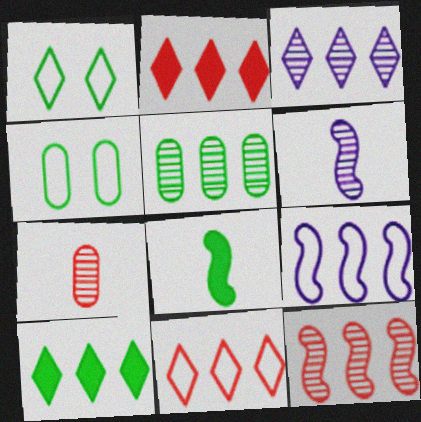[[1, 5, 8], 
[2, 4, 6], 
[2, 5, 9], 
[3, 5, 12], 
[3, 10, 11]]